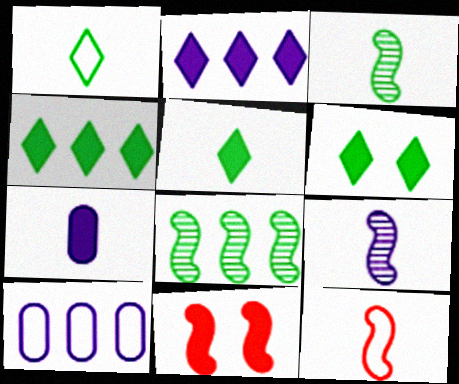[[4, 5, 6], 
[4, 7, 11]]